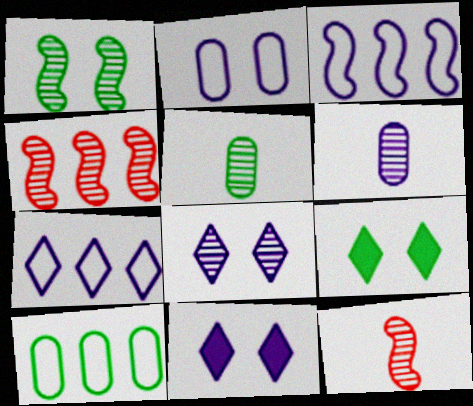[[3, 6, 11], 
[4, 5, 8], 
[10, 11, 12]]